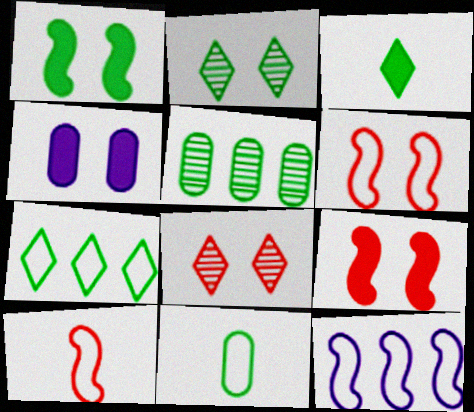[[2, 3, 7], 
[2, 4, 6]]